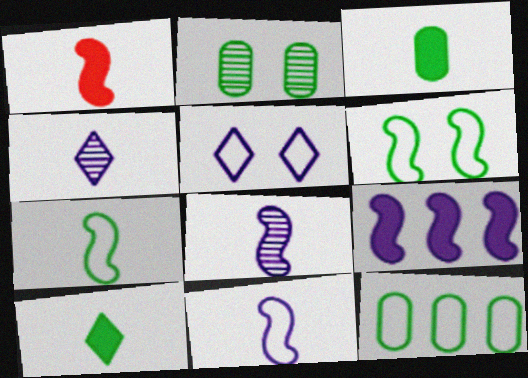[[1, 7, 8], 
[2, 3, 12]]